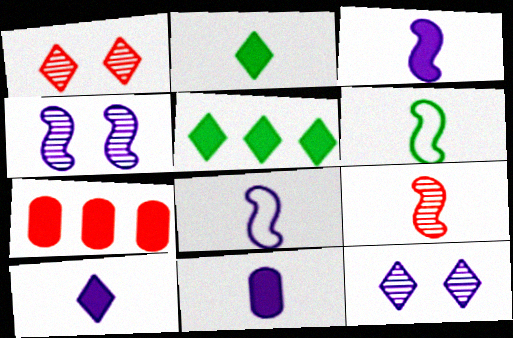[[3, 6, 9], 
[3, 10, 11], 
[6, 7, 12]]